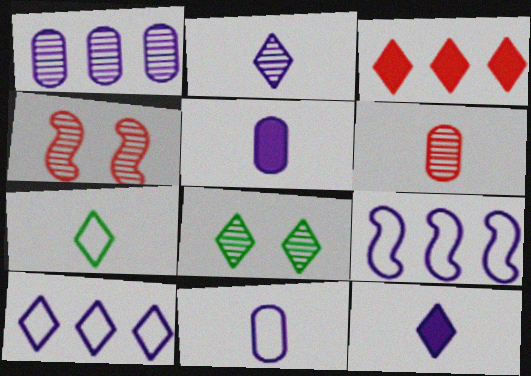[]